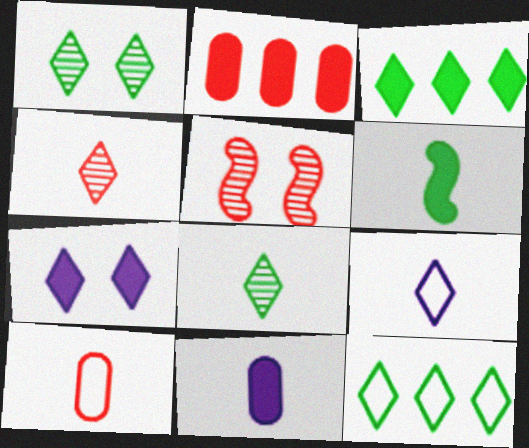[[2, 6, 7], 
[4, 7, 12], 
[5, 11, 12]]